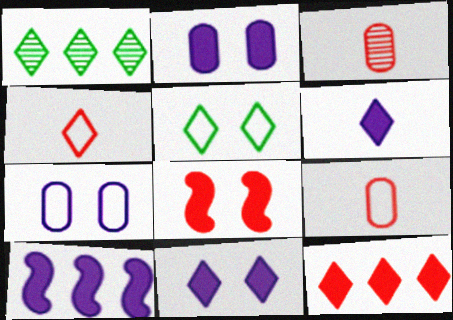[[1, 4, 11], 
[2, 6, 10], 
[3, 5, 10]]